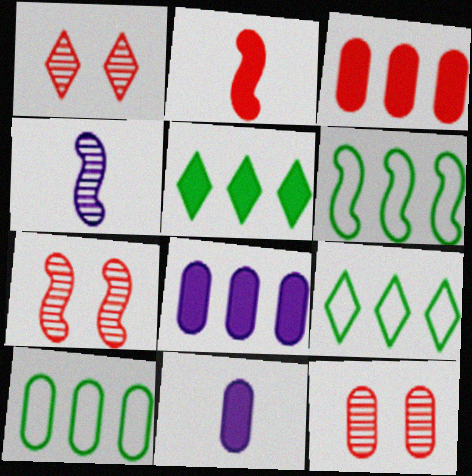[[1, 6, 11], 
[1, 7, 12], 
[6, 9, 10], 
[7, 9, 11], 
[10, 11, 12]]